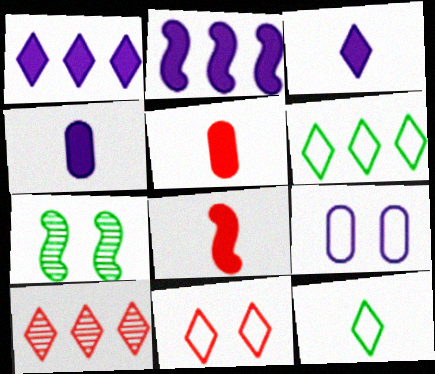[[1, 6, 10]]